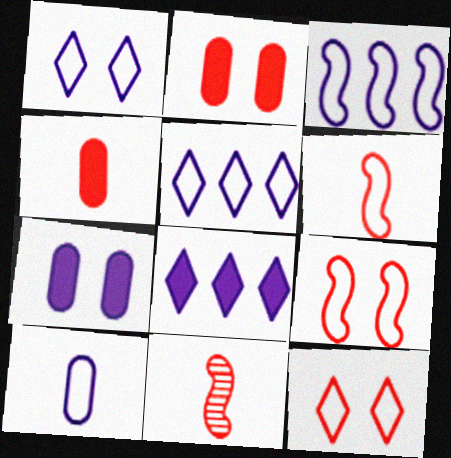[[1, 3, 10]]